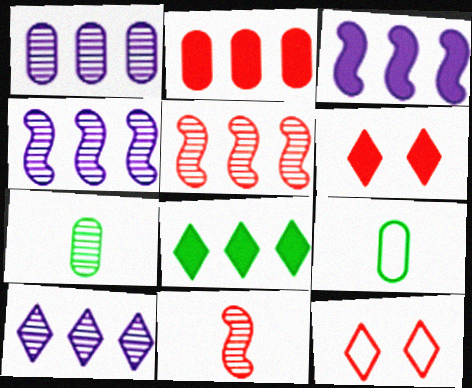[[1, 4, 10], 
[2, 3, 8], 
[2, 11, 12], 
[3, 7, 12], 
[4, 6, 9]]